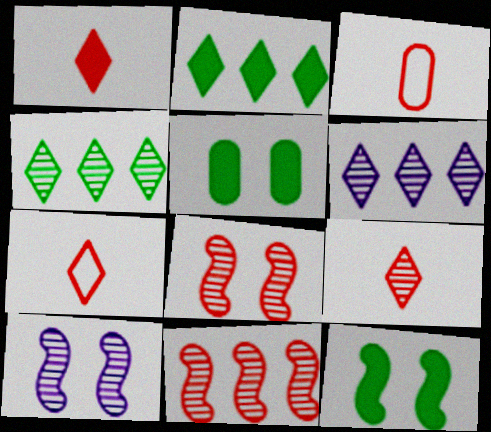[[1, 7, 9], 
[2, 3, 10], 
[3, 6, 12]]